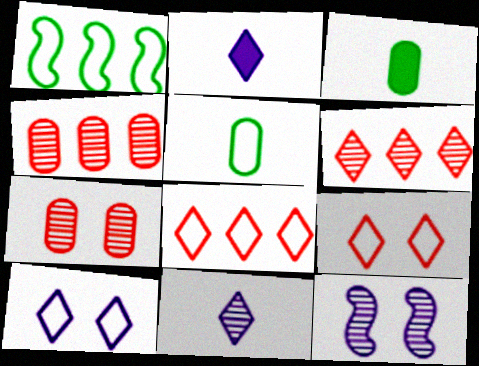[[1, 2, 7], 
[3, 8, 12]]